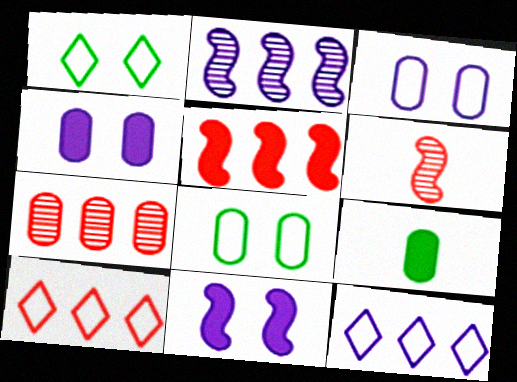[[3, 7, 9], 
[5, 7, 10]]